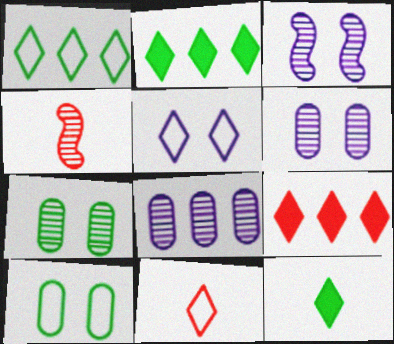[[1, 5, 11]]